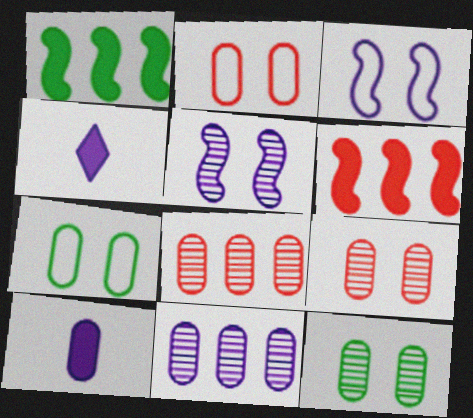[[3, 4, 11], 
[7, 8, 10]]